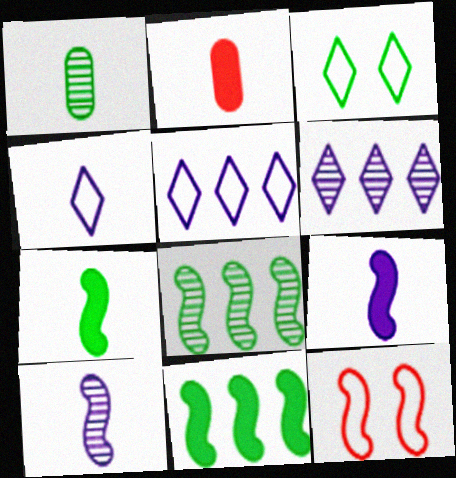[[1, 3, 11], 
[8, 9, 12], 
[10, 11, 12]]